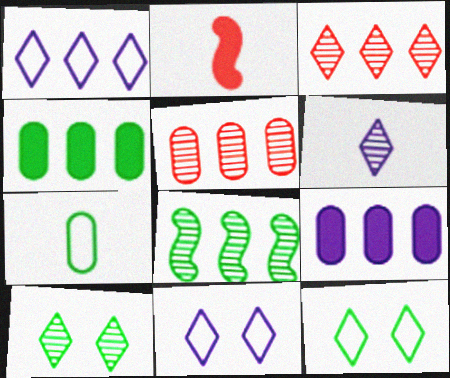[[2, 6, 7], 
[3, 6, 10]]